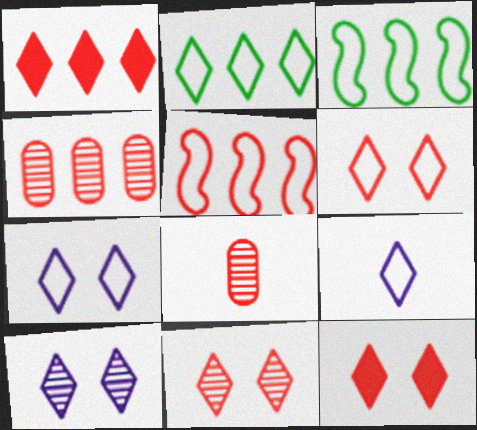[[1, 4, 5], 
[2, 6, 9], 
[5, 8, 12], 
[6, 11, 12]]